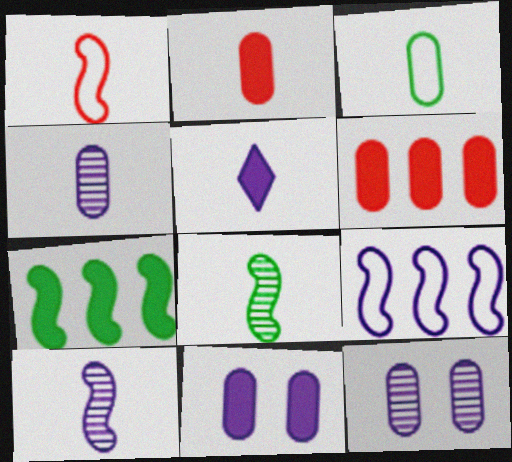[[2, 3, 4], 
[3, 6, 12], 
[5, 9, 12]]